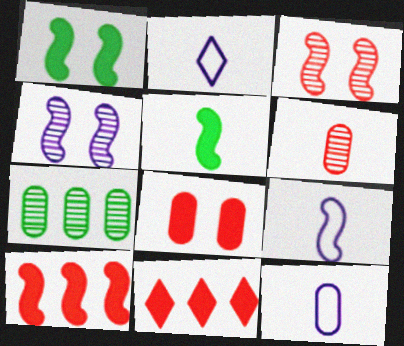[[2, 5, 6], 
[2, 9, 12], 
[7, 8, 12]]